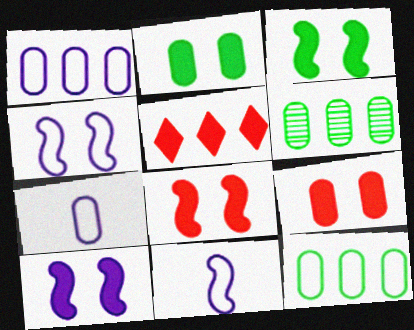[[3, 8, 10], 
[6, 7, 9]]